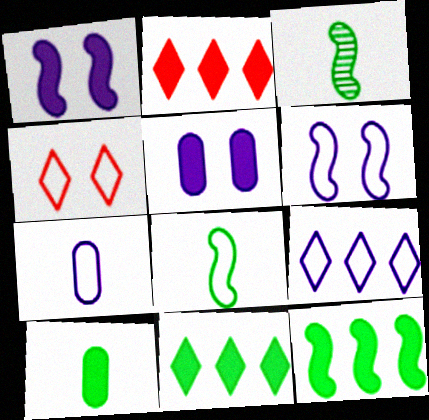[[1, 2, 10], 
[6, 7, 9]]